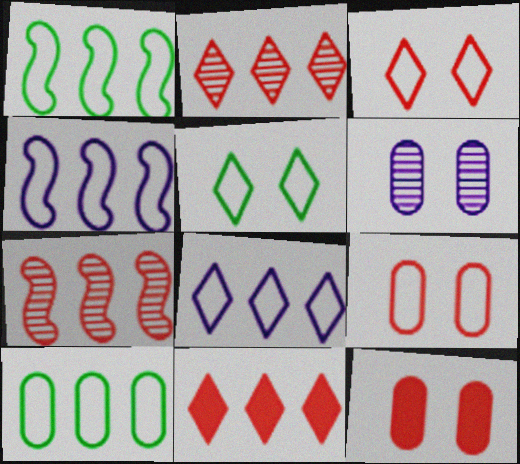[]